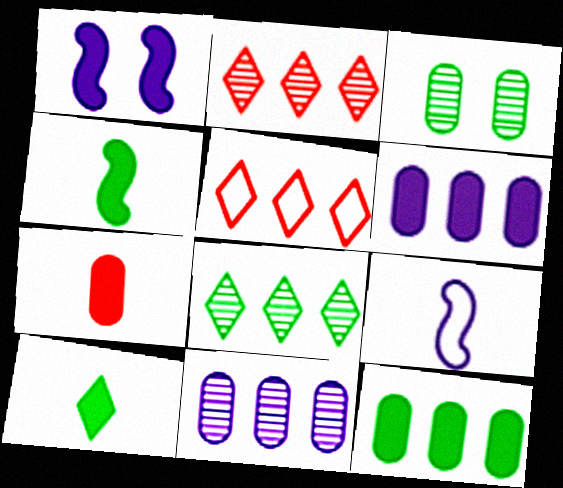[]